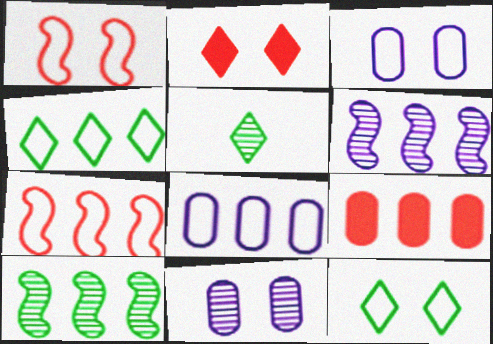[[1, 3, 12], 
[4, 6, 9], 
[4, 7, 8]]